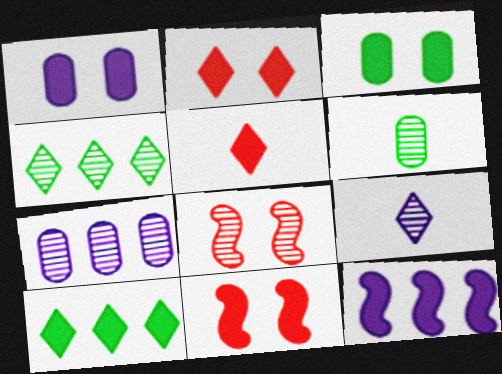[[3, 5, 12]]